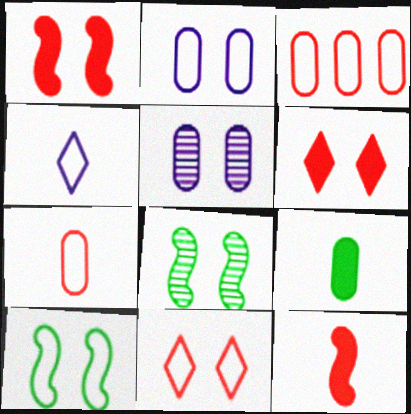[[2, 6, 8], 
[2, 10, 11], 
[3, 4, 10], 
[3, 5, 9], 
[5, 6, 10]]